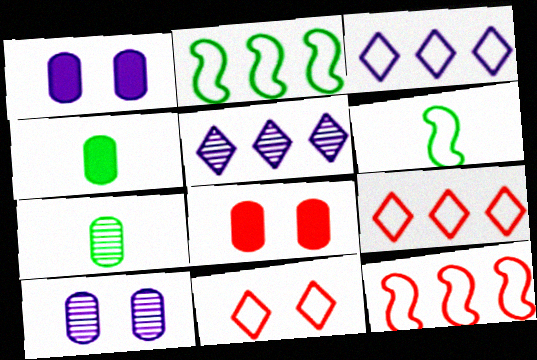[[5, 6, 8]]